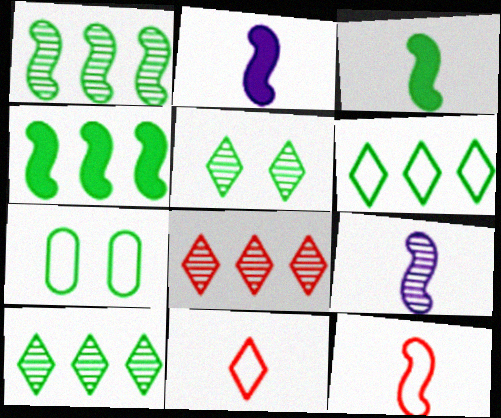[[2, 7, 8], 
[3, 7, 10], 
[3, 9, 12]]